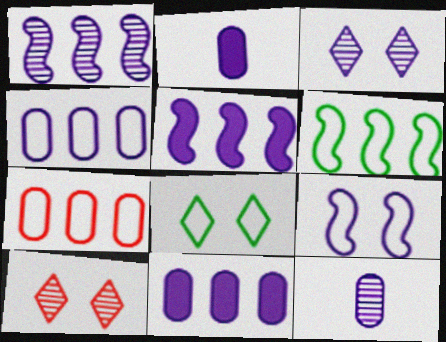[[1, 3, 12], 
[2, 6, 10]]